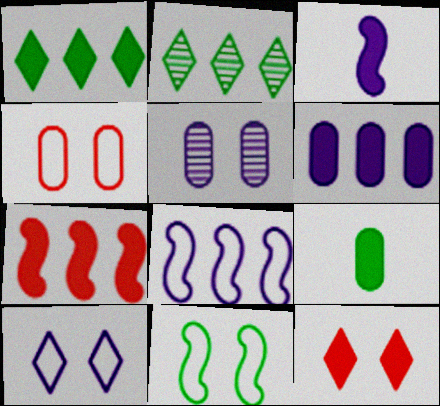[[1, 6, 7], 
[2, 3, 4], 
[2, 9, 11], 
[4, 10, 11], 
[5, 11, 12]]